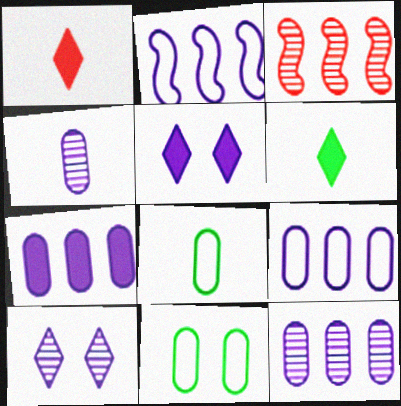[[2, 4, 5], 
[3, 5, 8], 
[7, 9, 12]]